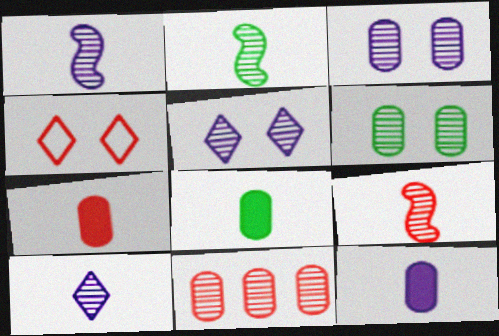[[1, 2, 9], 
[2, 5, 11], 
[7, 8, 12]]